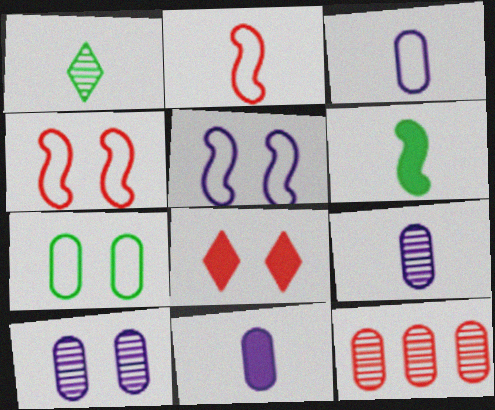[[1, 2, 11], 
[2, 8, 12], 
[3, 9, 11], 
[7, 11, 12]]